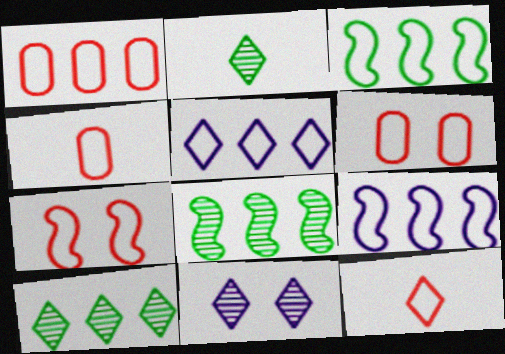[[1, 3, 5], 
[1, 4, 6], 
[1, 7, 12]]